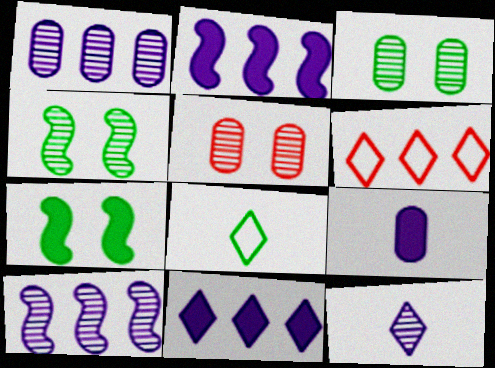[[2, 5, 8], 
[4, 6, 9]]